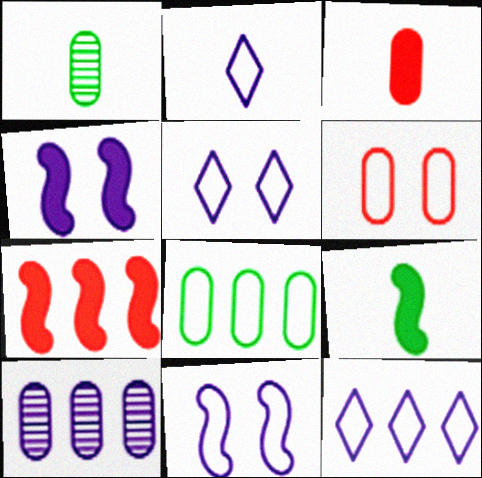[[1, 5, 7], 
[2, 4, 10], 
[2, 5, 12], 
[4, 7, 9]]